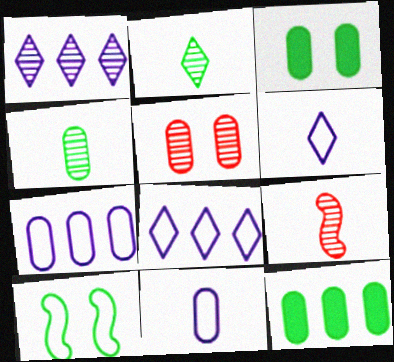[[2, 10, 12], 
[3, 8, 9], 
[5, 11, 12]]